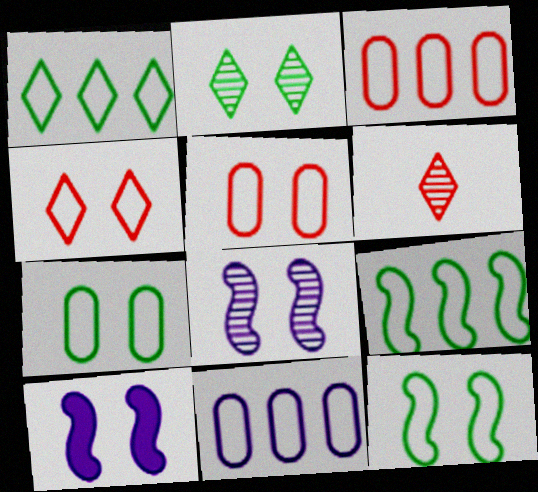[[2, 5, 10]]